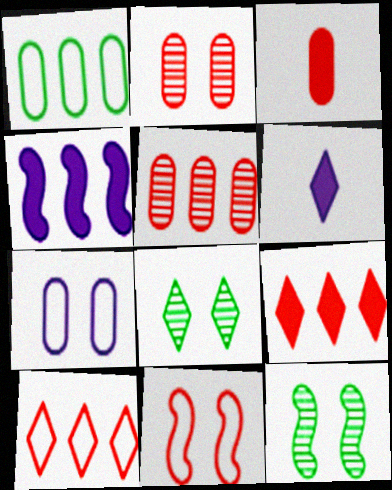[[6, 8, 10]]